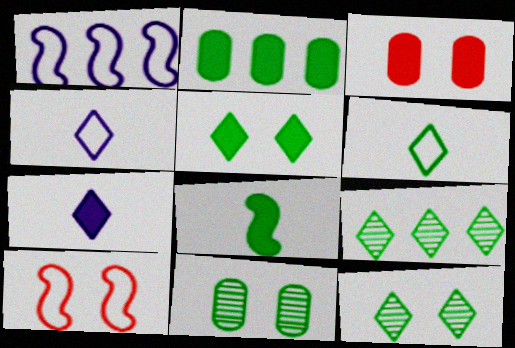[[2, 5, 8], 
[5, 6, 9]]